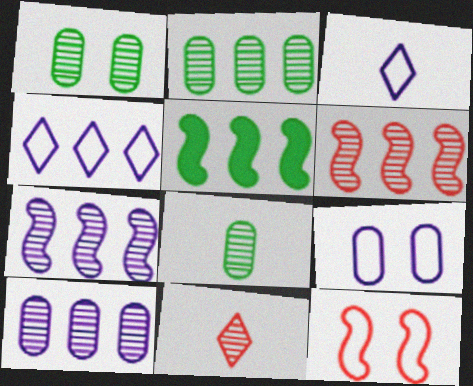[[1, 2, 8], 
[1, 7, 11], 
[5, 9, 11]]